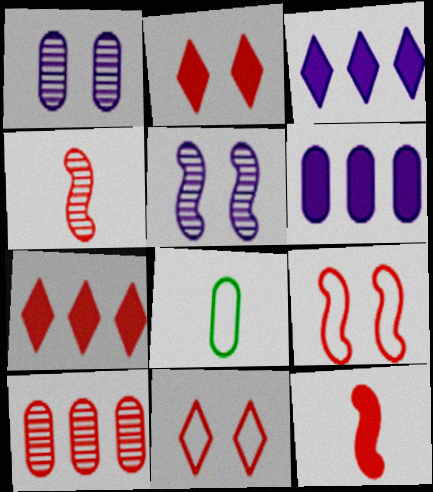[[5, 7, 8], 
[10, 11, 12]]